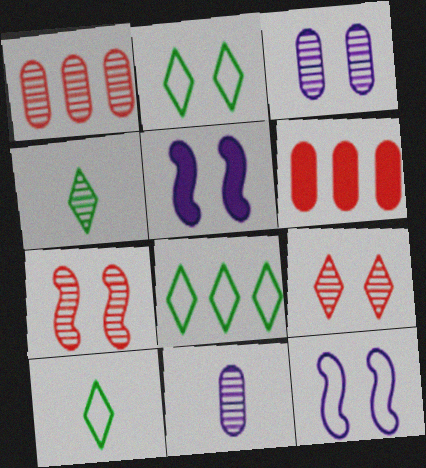[[1, 5, 10], 
[2, 8, 10], 
[4, 6, 12]]